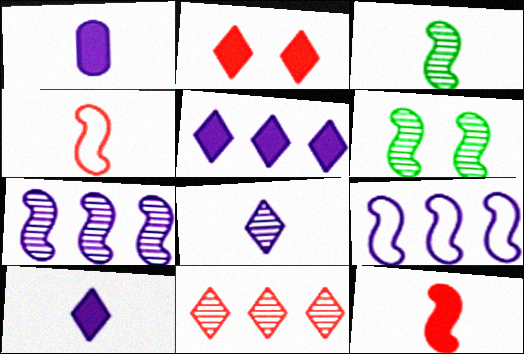[[6, 9, 12]]